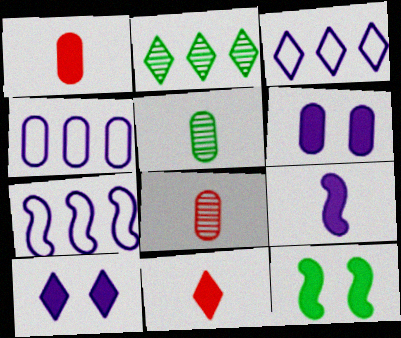[[3, 4, 7], 
[3, 8, 12]]